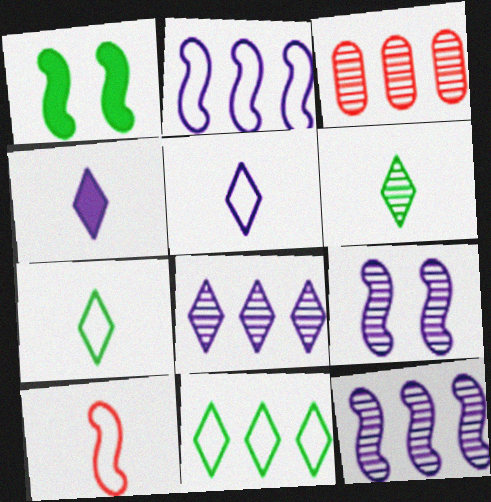[[1, 3, 5], 
[1, 10, 12], 
[3, 6, 9]]